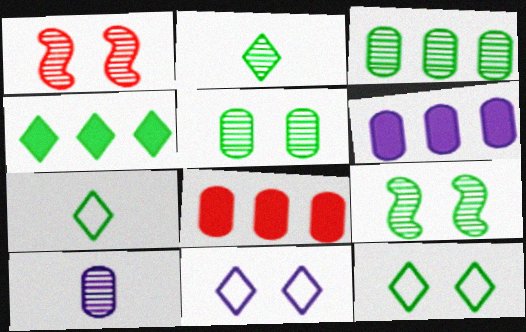[[1, 6, 7], 
[2, 3, 9], 
[2, 4, 12]]